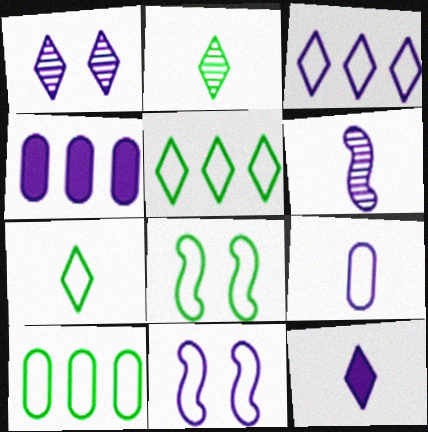[[1, 3, 12], 
[3, 9, 11], 
[6, 9, 12], 
[7, 8, 10]]